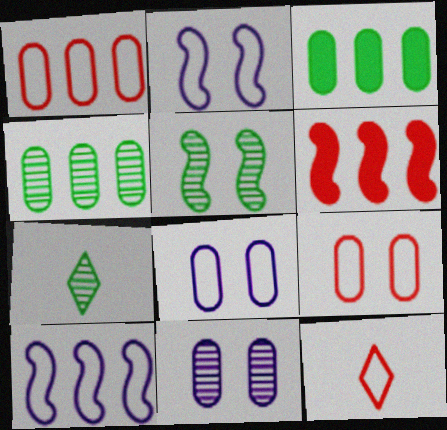[[4, 5, 7], 
[6, 7, 8]]